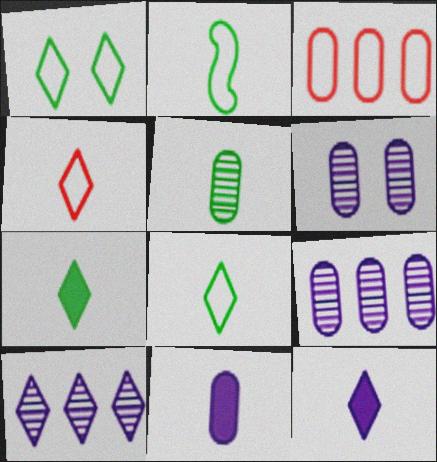[[2, 5, 7]]